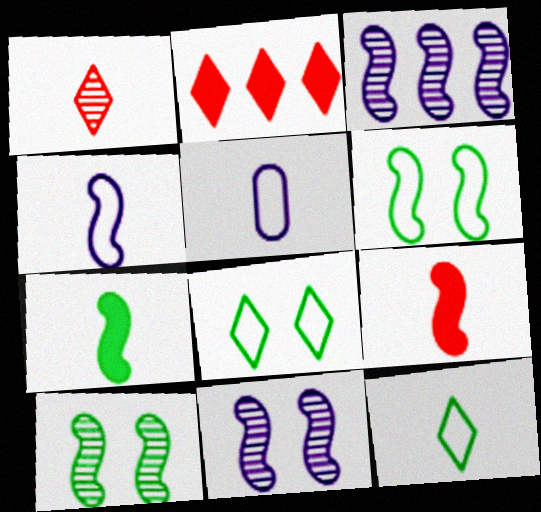[[1, 5, 7], 
[2, 5, 10], 
[3, 6, 9]]